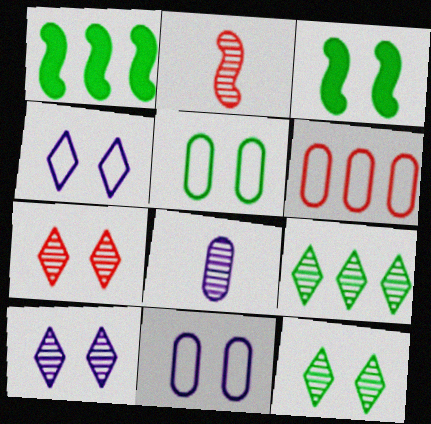[[3, 5, 12], 
[3, 7, 11], 
[7, 10, 12]]